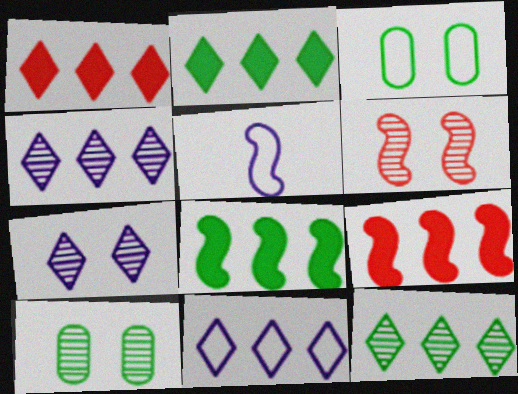[[1, 5, 10], 
[1, 11, 12], 
[5, 6, 8], 
[6, 7, 10]]